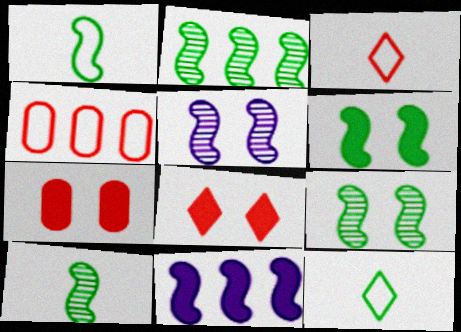[[1, 2, 6], 
[2, 9, 10]]